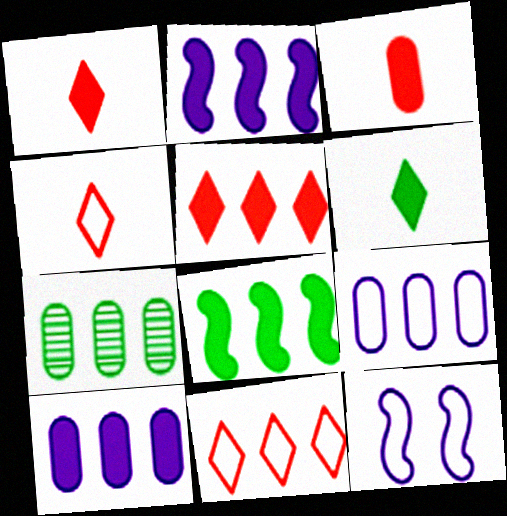[[1, 7, 12], 
[2, 7, 11], 
[5, 8, 10]]